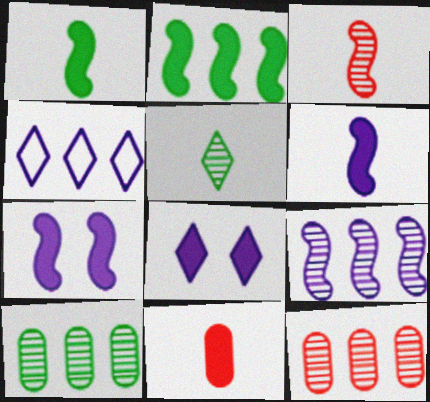[[2, 4, 12], 
[2, 8, 11]]